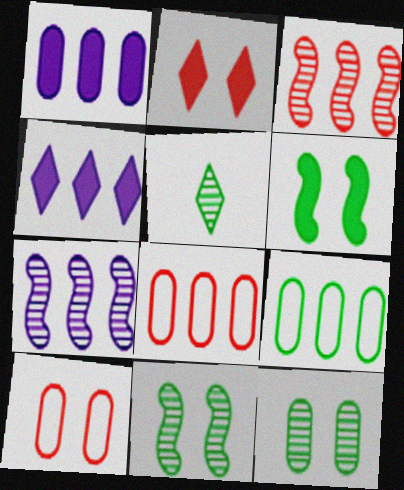[[3, 4, 9], 
[5, 6, 9]]